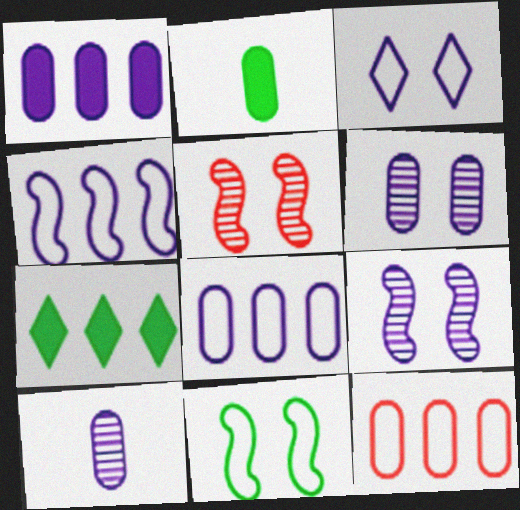[[2, 6, 12]]